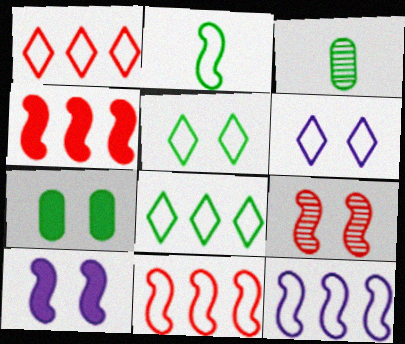[[1, 3, 10], 
[3, 4, 6], 
[6, 7, 9]]